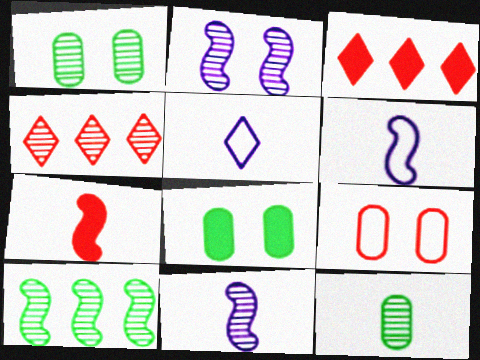[[1, 3, 6], 
[1, 4, 11], 
[2, 4, 12], 
[4, 6, 8], 
[4, 7, 9], 
[5, 7, 12]]